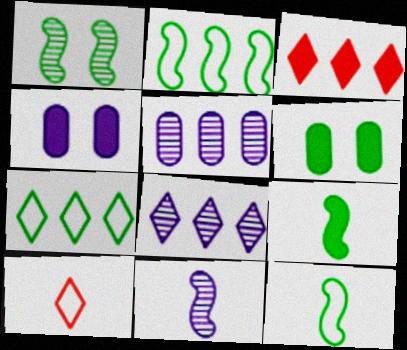[[1, 2, 9], 
[2, 3, 5], 
[3, 4, 9], 
[3, 7, 8]]